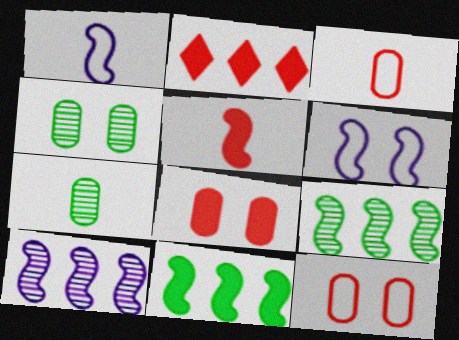[[1, 2, 4], 
[2, 5, 8], 
[2, 6, 7], 
[5, 6, 9]]